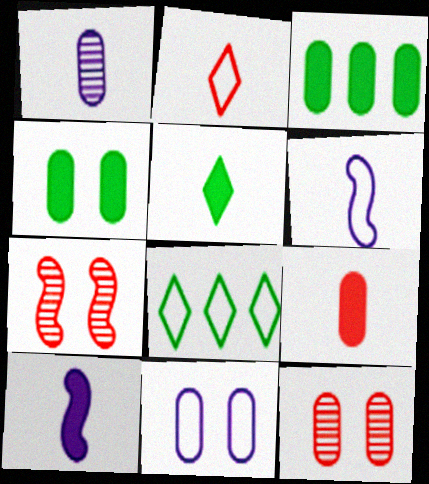[[4, 11, 12], 
[5, 9, 10], 
[8, 10, 12]]